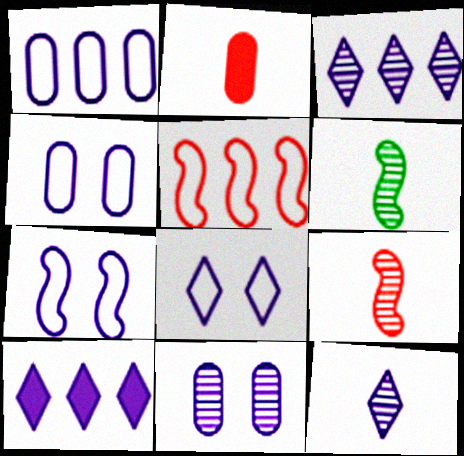[[4, 7, 8], 
[8, 10, 12]]